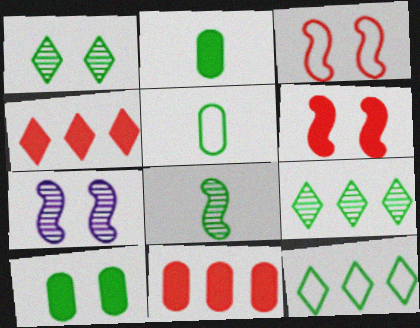[[4, 5, 7], 
[8, 10, 12]]